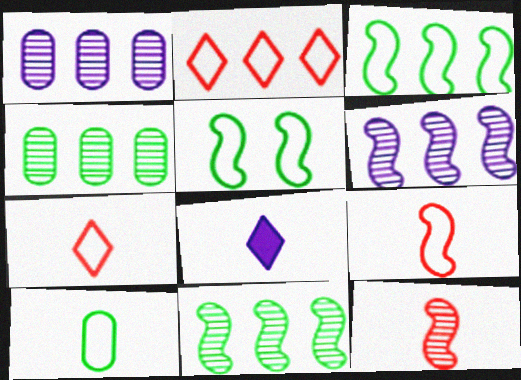[[8, 10, 12]]